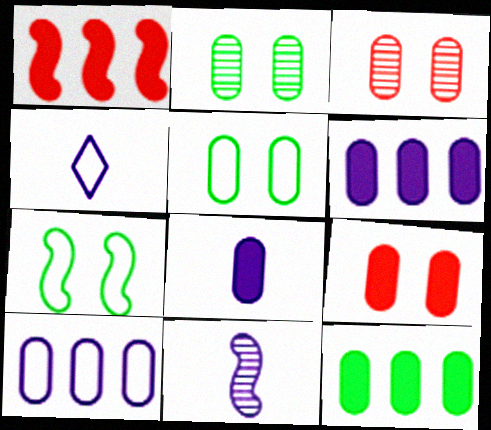[[1, 2, 4], 
[1, 7, 11], 
[4, 8, 11], 
[8, 9, 12]]